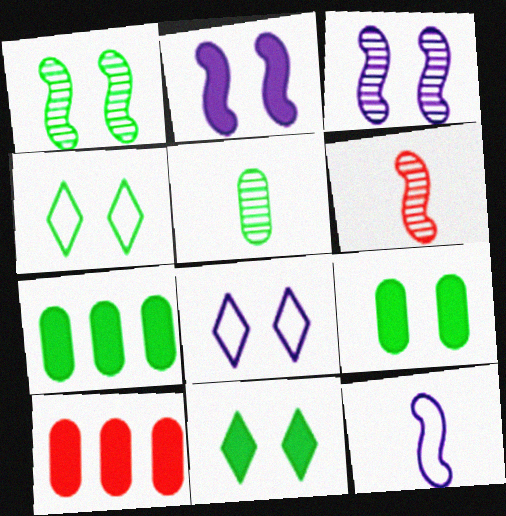[[1, 4, 9], 
[6, 7, 8]]